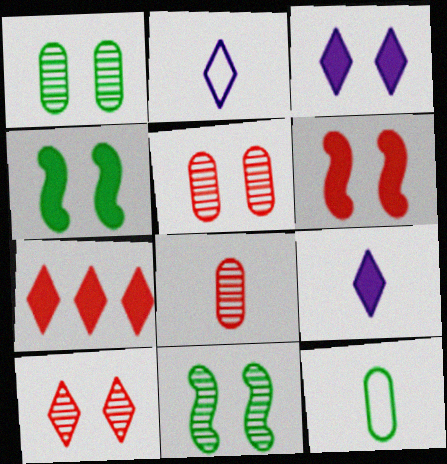[]